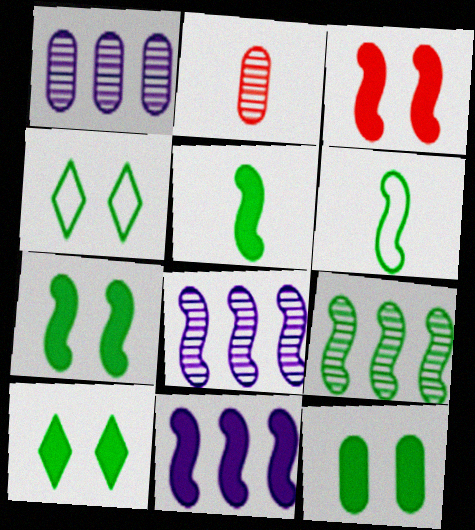[[2, 4, 11], 
[3, 5, 11], 
[3, 6, 8], 
[6, 7, 9], 
[7, 10, 12]]